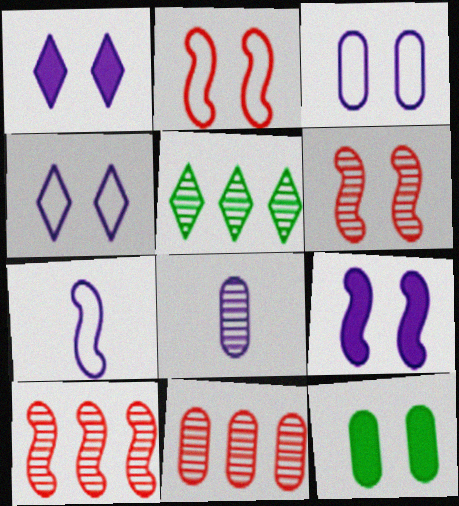[[4, 6, 12], 
[5, 6, 8]]